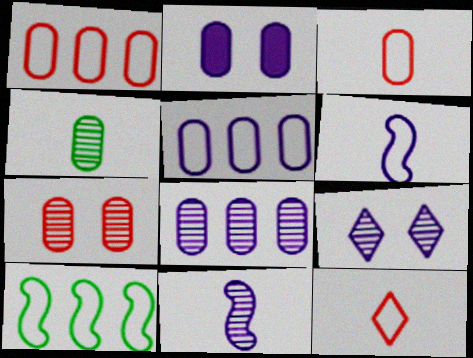[[1, 2, 4], 
[4, 7, 8], 
[8, 9, 11]]